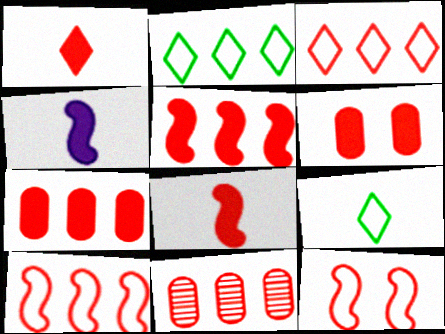[[1, 5, 6], 
[1, 11, 12], 
[3, 5, 11]]